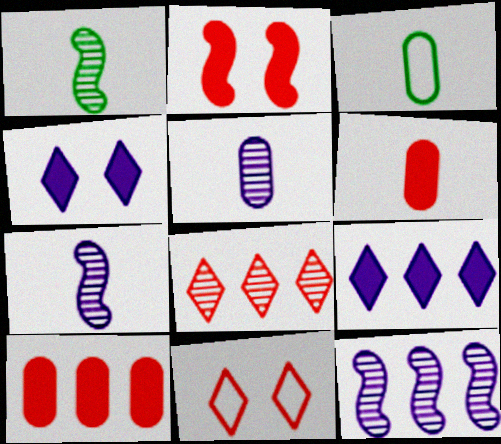[[3, 5, 6]]